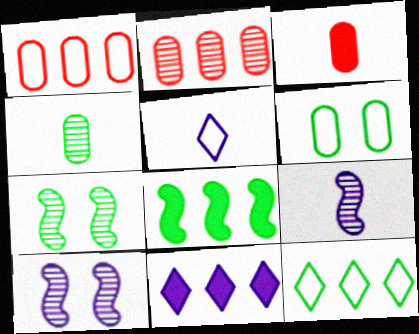[[3, 10, 12]]